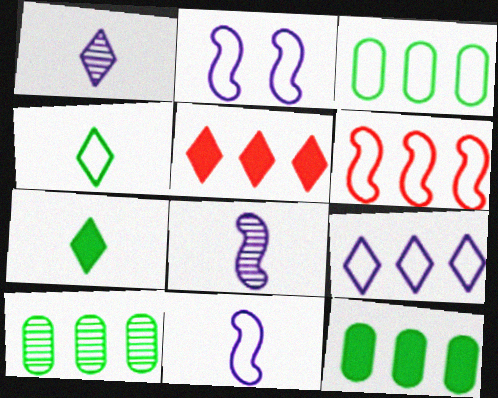[[3, 6, 9], 
[3, 10, 12]]